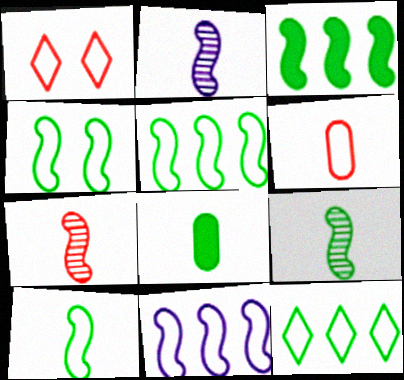[[2, 7, 9], 
[3, 4, 9], 
[4, 5, 10]]